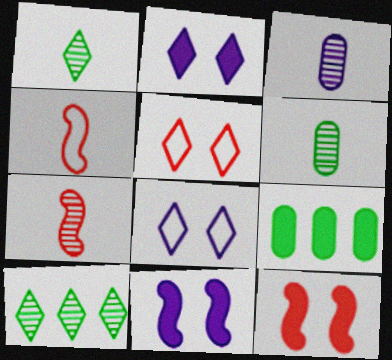[[1, 3, 7], 
[7, 8, 9]]